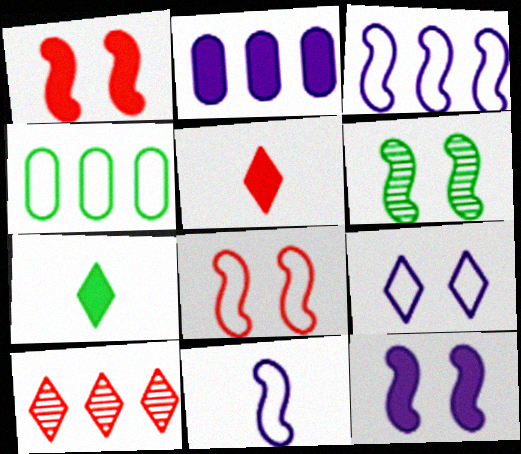[[1, 2, 7], 
[4, 6, 7], 
[6, 8, 12], 
[7, 9, 10]]